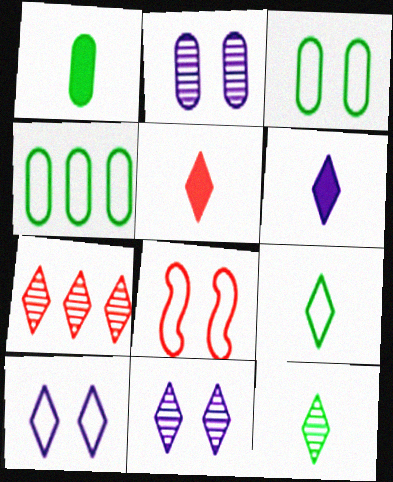[[3, 8, 10], 
[7, 11, 12]]